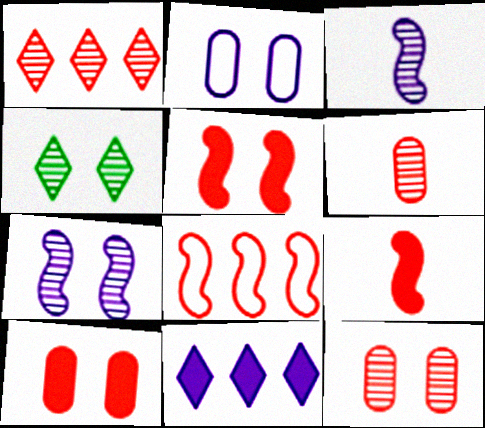[[2, 3, 11], 
[2, 4, 5], 
[4, 7, 12]]